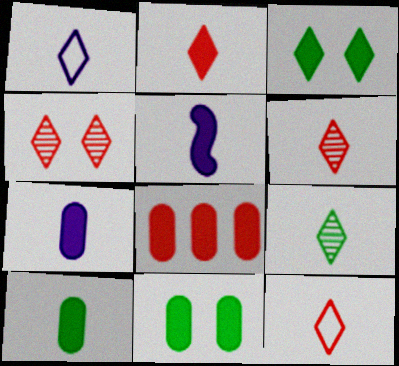[[1, 2, 9], 
[2, 5, 10], 
[2, 6, 12], 
[3, 5, 8], 
[7, 8, 11]]